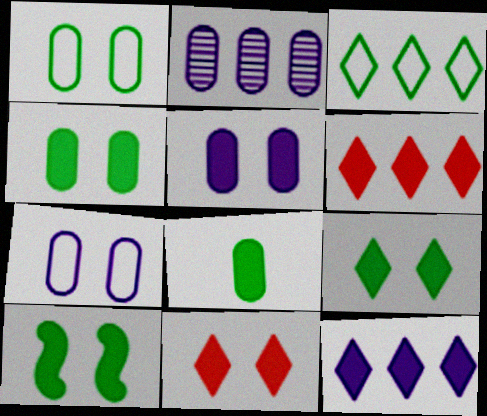[[4, 9, 10], 
[5, 10, 11]]